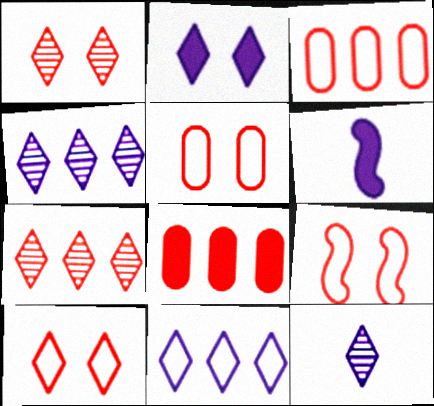[[2, 11, 12], 
[5, 9, 10]]